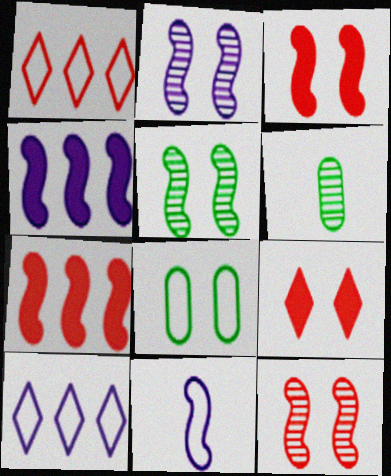[[1, 8, 11], 
[2, 4, 11], 
[2, 5, 12], 
[2, 8, 9], 
[3, 6, 10], 
[5, 7, 11]]